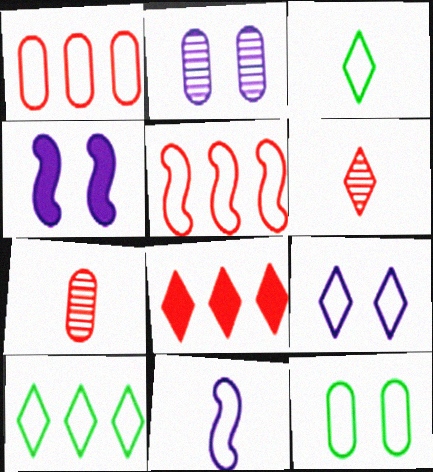[[2, 4, 9], 
[4, 7, 10]]